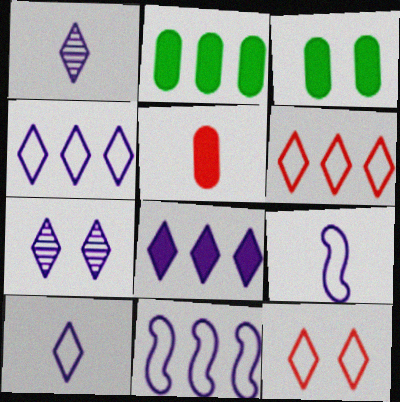[[7, 8, 10]]